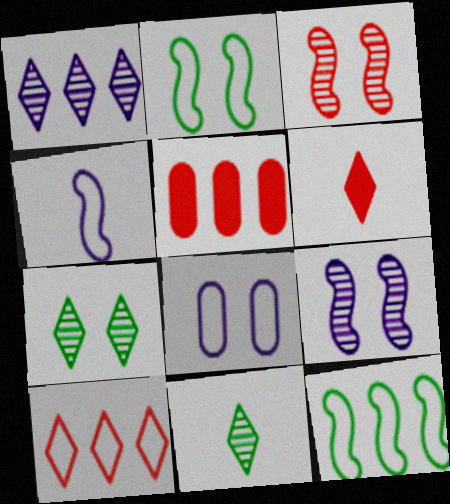[[1, 5, 12], 
[4, 5, 7]]